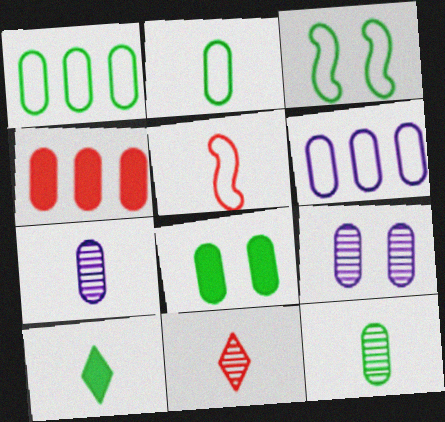[[1, 8, 12], 
[2, 4, 9], 
[5, 7, 10]]